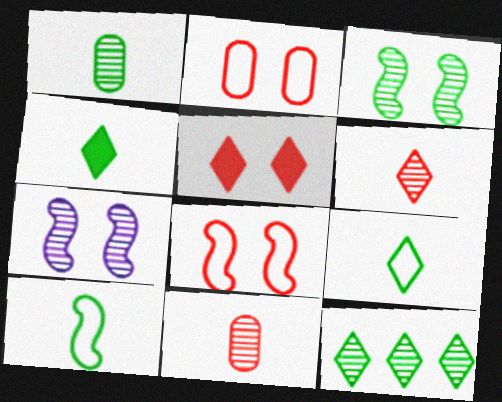[[1, 3, 12], 
[1, 4, 10], 
[7, 11, 12]]